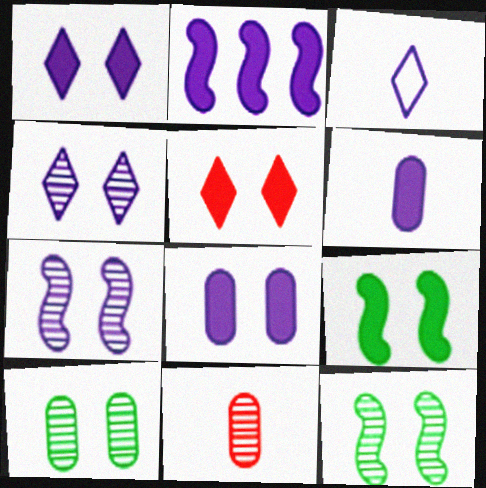[[1, 2, 6], 
[5, 8, 9]]